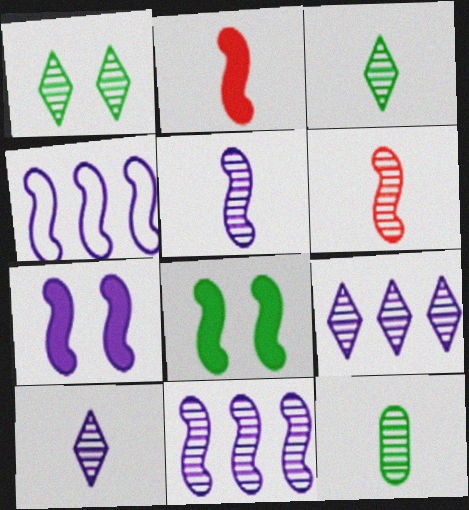[[4, 5, 7], 
[4, 6, 8], 
[6, 10, 12]]